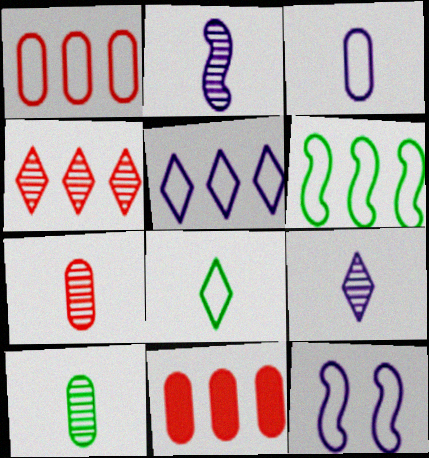[[1, 5, 6], 
[1, 8, 12], 
[3, 5, 12]]